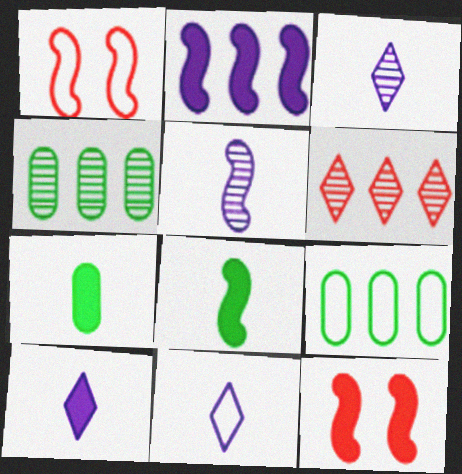[[1, 4, 10], 
[1, 9, 11], 
[2, 6, 9], 
[2, 8, 12], 
[3, 9, 12], 
[3, 10, 11], 
[4, 11, 12]]